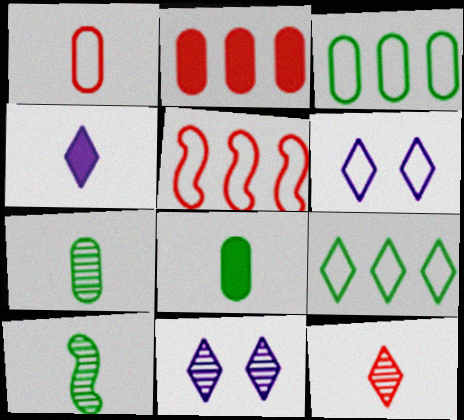[[1, 4, 10], 
[2, 6, 10], 
[5, 8, 11]]